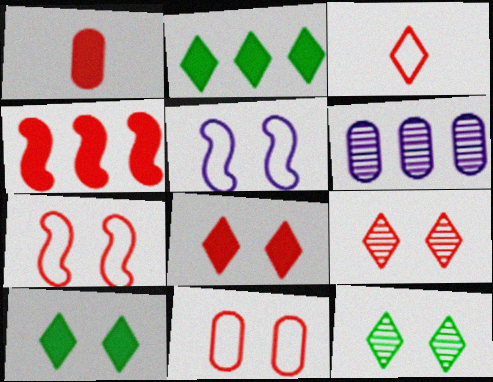[[1, 4, 8]]